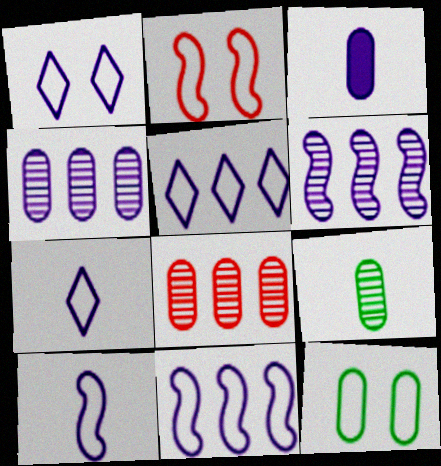[[1, 2, 12], 
[1, 3, 6], 
[1, 5, 7], 
[3, 8, 12]]